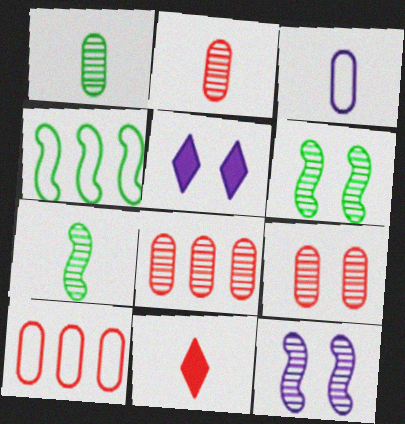[[2, 4, 5], 
[2, 8, 9], 
[3, 7, 11], 
[5, 7, 10]]